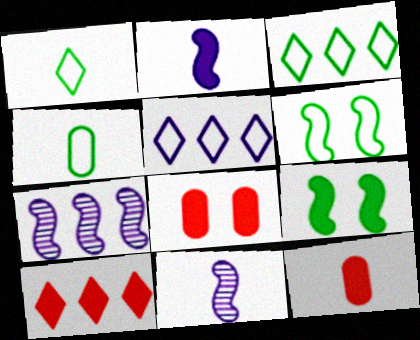[[1, 7, 8], 
[1, 11, 12], 
[3, 4, 6], 
[3, 8, 11]]